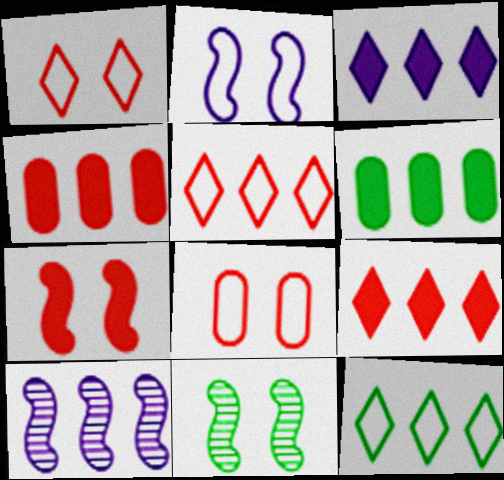[[2, 7, 11], 
[4, 10, 12], 
[5, 6, 10]]